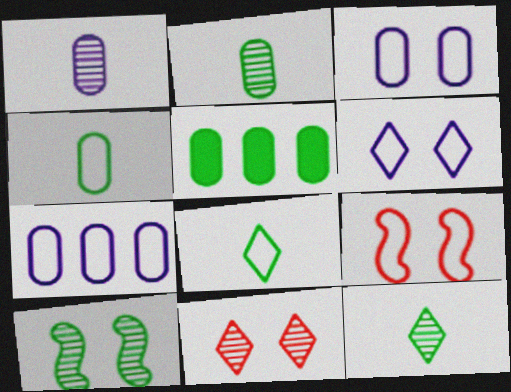[[5, 8, 10], 
[7, 8, 9]]